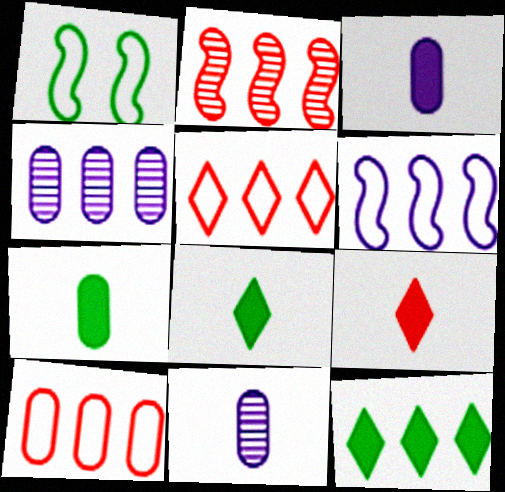[[1, 4, 9]]